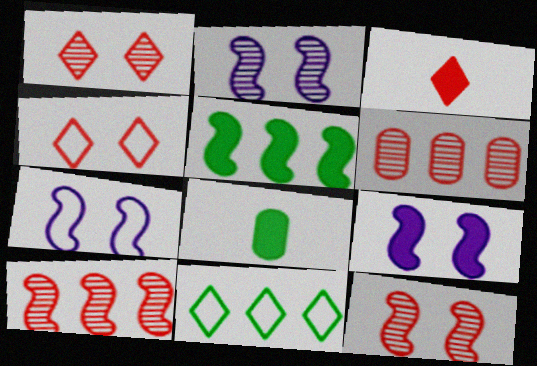[[2, 7, 9]]